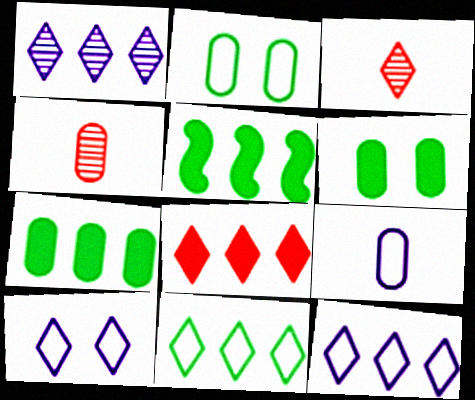[[1, 8, 11], 
[4, 5, 10]]